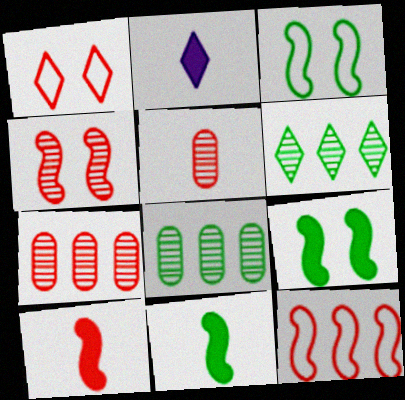[[1, 2, 6], 
[1, 7, 10], 
[2, 3, 7], 
[4, 10, 12]]